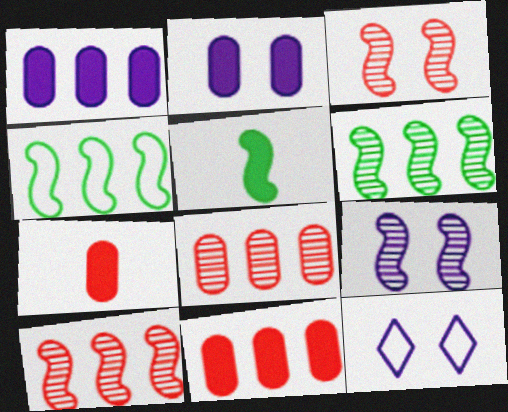[[2, 9, 12], 
[5, 8, 12], 
[6, 7, 12]]